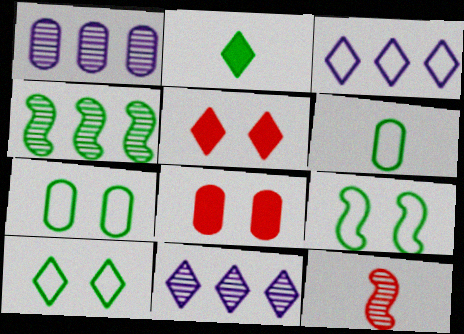[[1, 6, 8], 
[2, 4, 7], 
[7, 9, 10]]